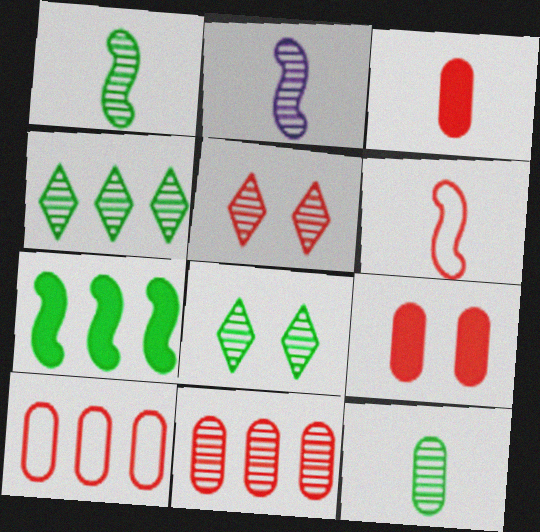[[2, 8, 11]]